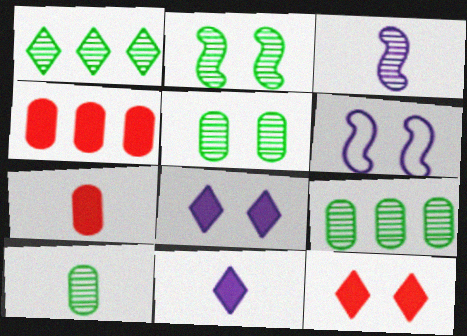[[1, 2, 10], 
[1, 6, 7], 
[5, 6, 12], 
[5, 9, 10]]